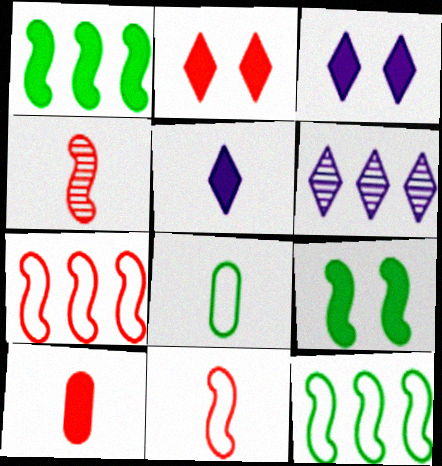[[1, 3, 10], 
[4, 5, 8]]